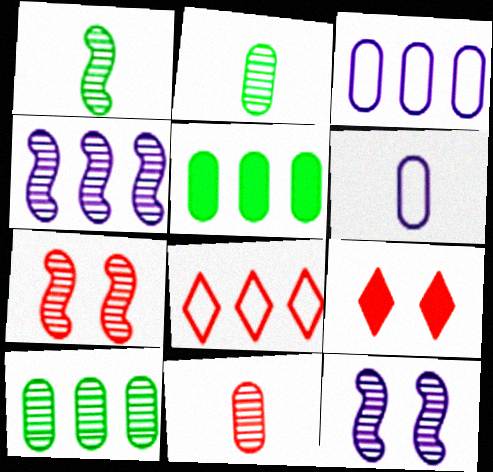[[1, 3, 9], 
[1, 4, 7], 
[4, 5, 8]]